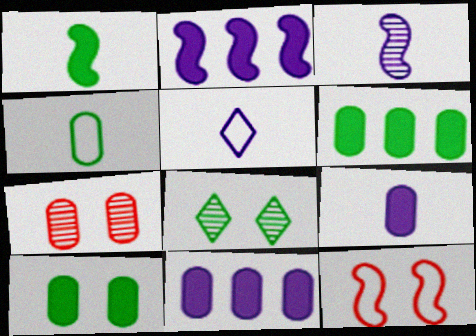[[3, 5, 9], 
[4, 7, 11]]